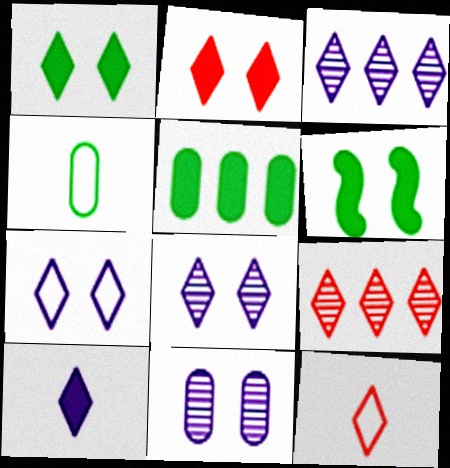[[1, 3, 12], 
[2, 9, 12], 
[3, 7, 10]]